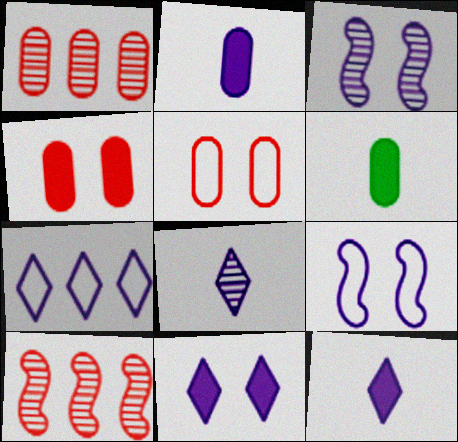[[2, 3, 7], 
[7, 8, 11]]